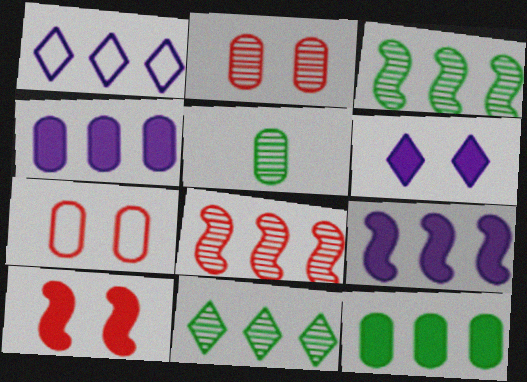[[1, 5, 10], 
[1, 8, 12], 
[4, 5, 7]]